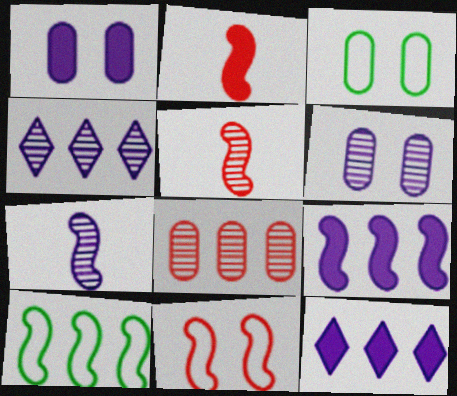[[2, 3, 4], 
[3, 5, 12], 
[4, 6, 7], 
[8, 10, 12]]